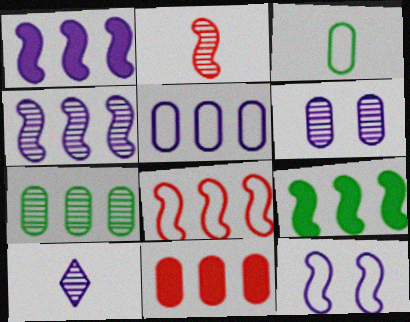[[2, 9, 12], 
[3, 6, 11], 
[4, 6, 10], 
[4, 8, 9], 
[5, 7, 11]]